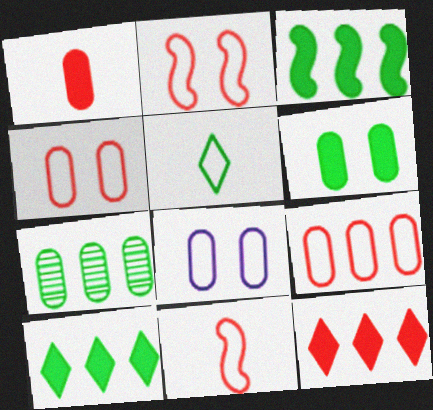[[1, 7, 8]]